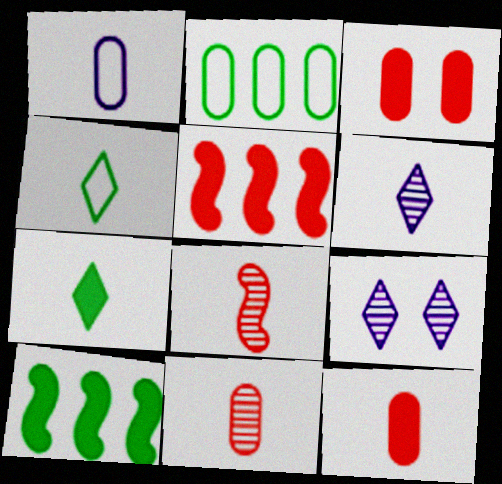[[1, 7, 8]]